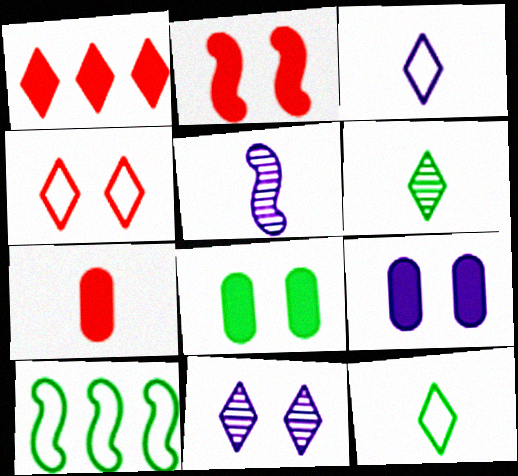[[1, 2, 7], 
[1, 11, 12], 
[2, 5, 10], 
[5, 7, 12], 
[6, 8, 10], 
[7, 10, 11]]